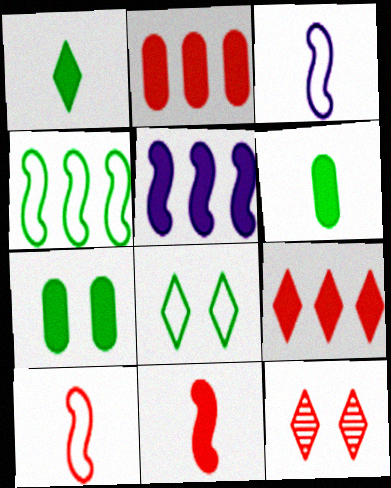[[2, 10, 12]]